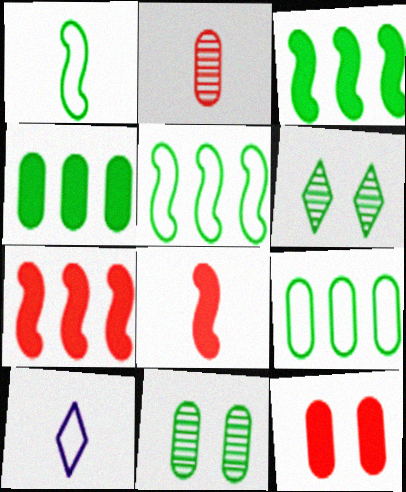[[1, 4, 6], 
[7, 10, 11]]